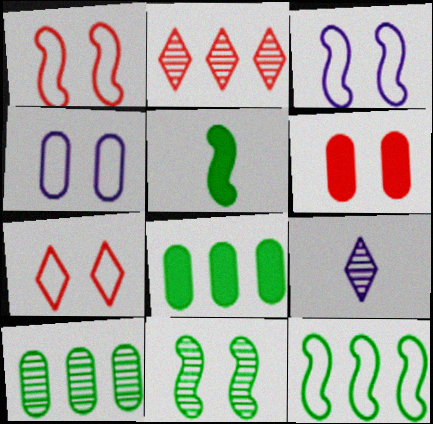[[1, 8, 9], 
[2, 4, 5], 
[5, 11, 12], 
[6, 9, 12]]